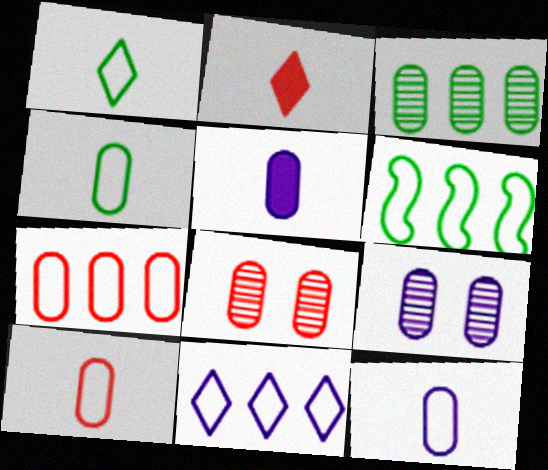[[2, 6, 9], 
[4, 10, 12], 
[6, 7, 11]]